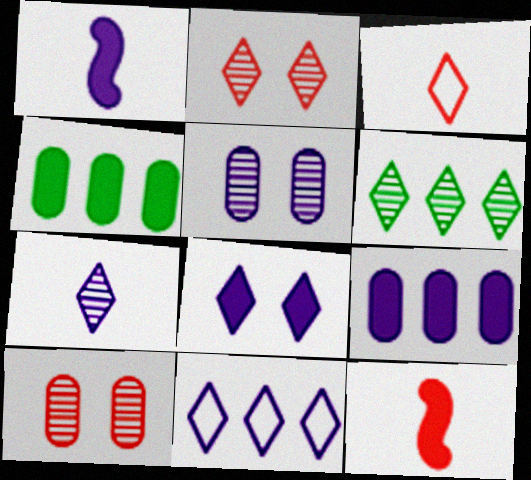[[1, 5, 11], 
[1, 8, 9], 
[2, 6, 7], 
[3, 6, 8], 
[4, 8, 12], 
[7, 8, 11]]